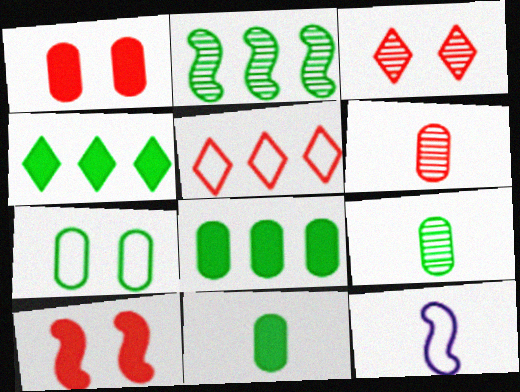[[2, 10, 12], 
[3, 8, 12], 
[5, 6, 10], 
[5, 7, 12], 
[7, 8, 9]]